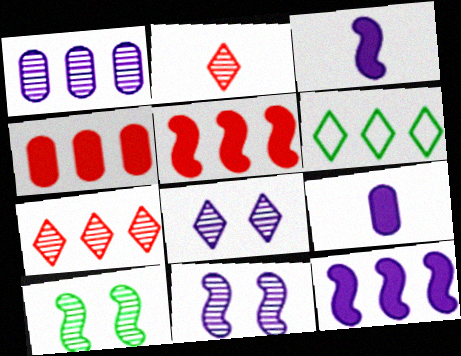[[1, 2, 10], 
[1, 5, 6]]